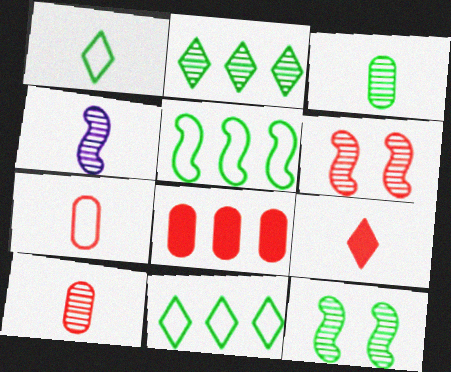[[2, 3, 12]]